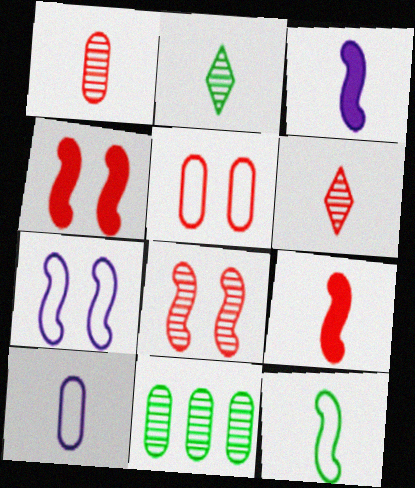[[2, 9, 10]]